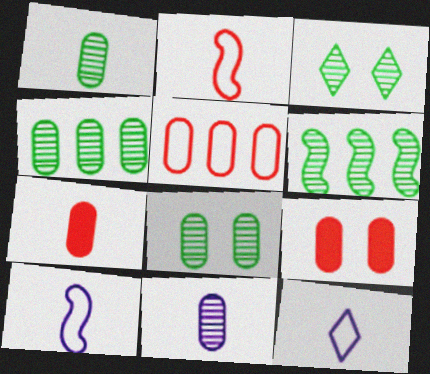[[1, 3, 6], 
[1, 4, 8], 
[6, 9, 12]]